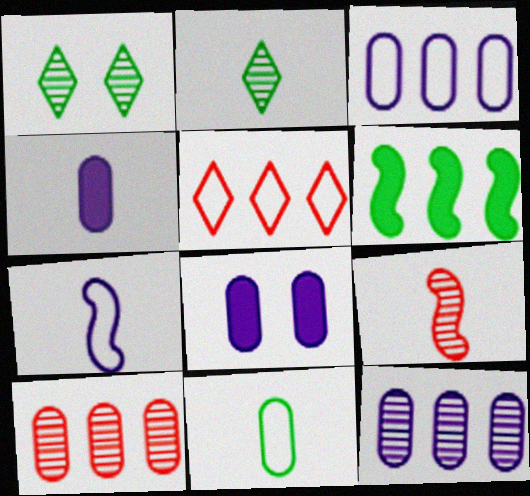[[1, 6, 11], 
[1, 9, 12], 
[5, 6, 12], 
[8, 10, 11]]